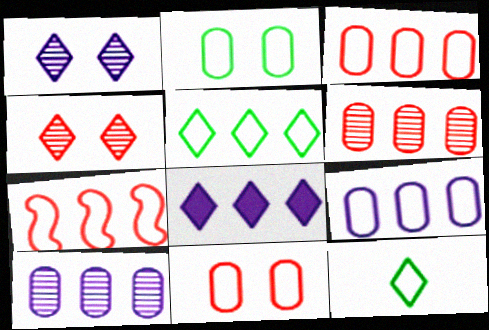[[4, 8, 12], 
[5, 7, 9]]